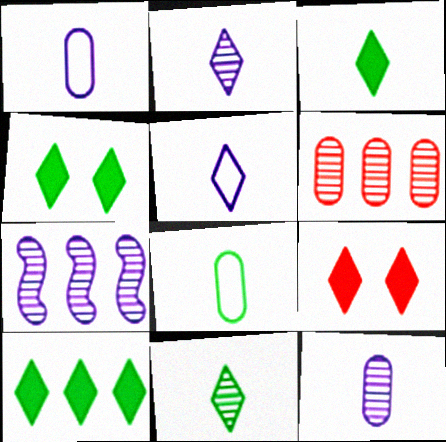[[3, 4, 10], 
[7, 8, 9]]